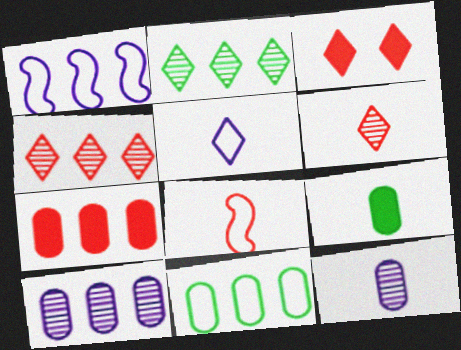[[1, 2, 7], 
[2, 3, 5], 
[7, 10, 11]]